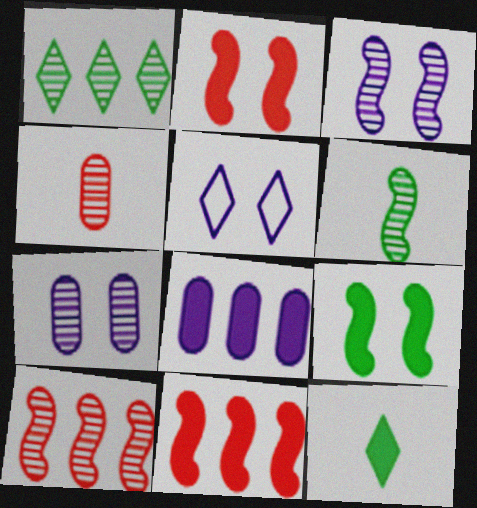[[1, 3, 4], 
[2, 8, 12], 
[3, 6, 10]]